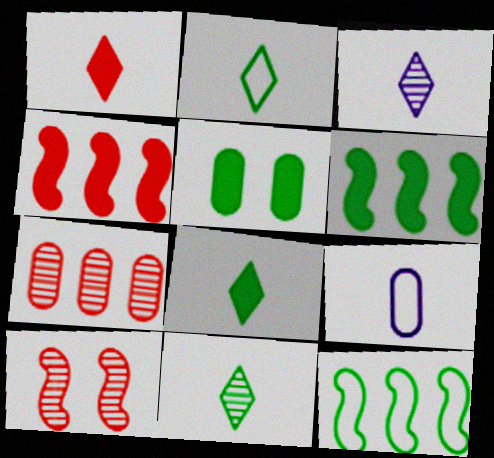[[1, 2, 3], 
[2, 8, 11], 
[5, 6, 8], 
[5, 7, 9], 
[5, 11, 12]]